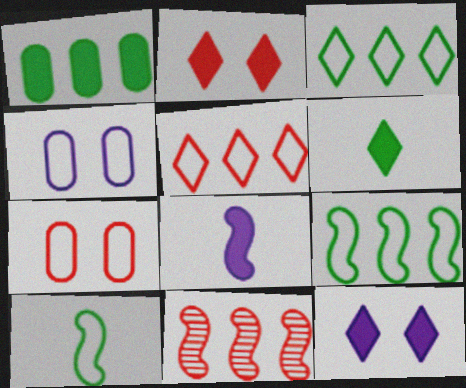[[1, 2, 8], 
[4, 5, 10], 
[4, 6, 11]]